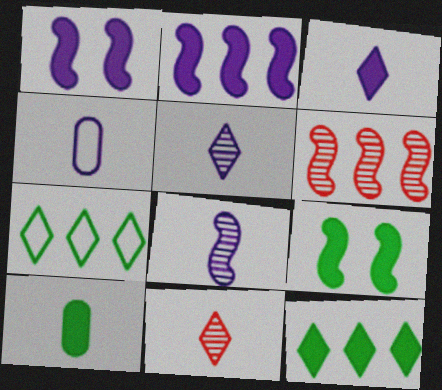[[3, 4, 8], 
[9, 10, 12]]